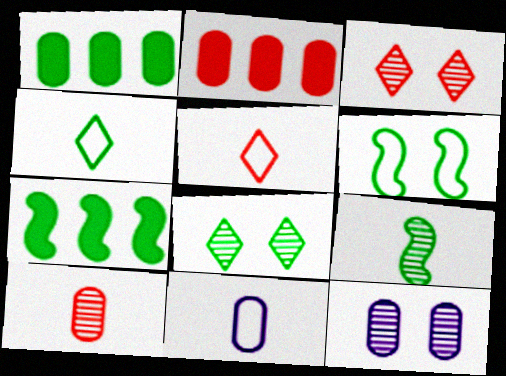[[3, 7, 11], 
[5, 7, 12], 
[6, 7, 9]]